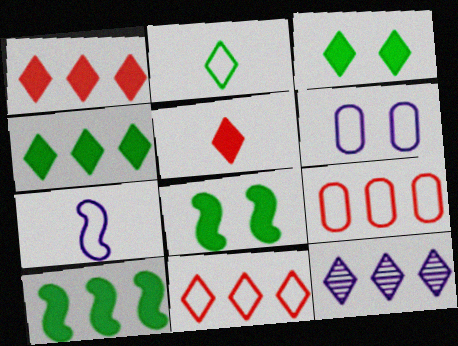[[4, 11, 12], 
[9, 10, 12]]